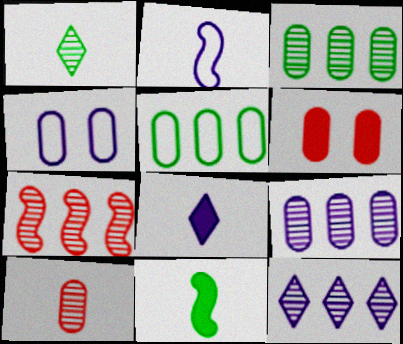[[3, 7, 12]]